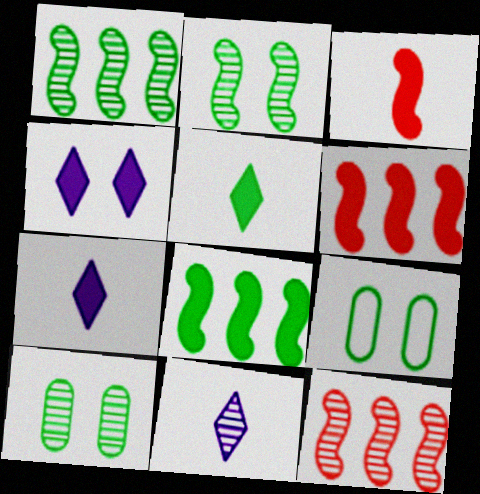[[1, 5, 9], 
[6, 9, 11], 
[7, 9, 12], 
[10, 11, 12]]